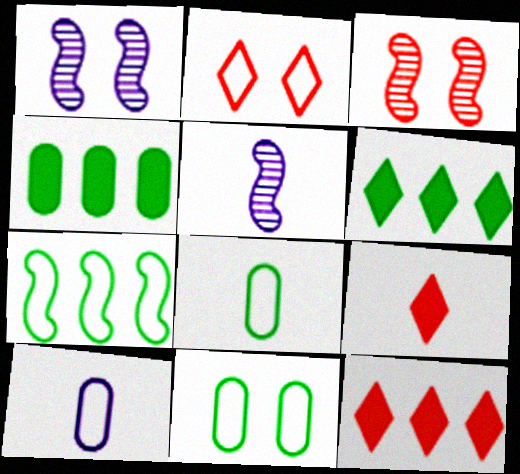[[1, 8, 12], 
[2, 4, 5], 
[2, 7, 10], 
[3, 6, 10], 
[5, 8, 9], 
[5, 11, 12]]